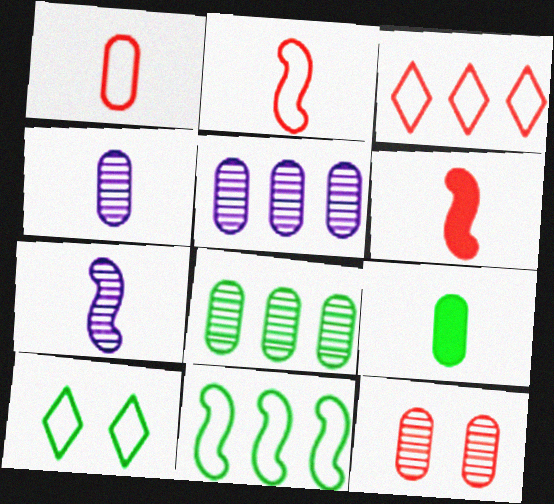[[1, 4, 9], 
[3, 6, 12], 
[4, 8, 12], 
[5, 6, 10]]